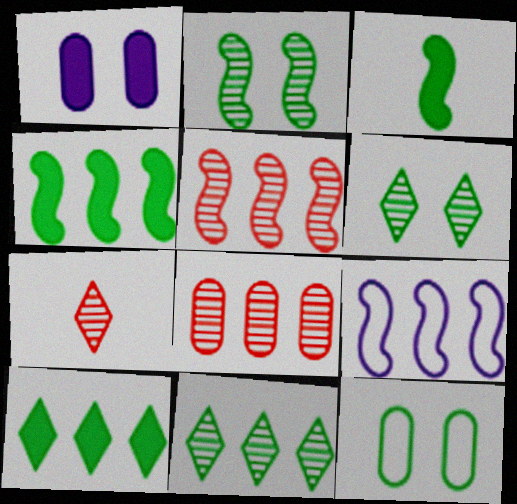[[3, 11, 12], 
[4, 5, 9], 
[8, 9, 10]]